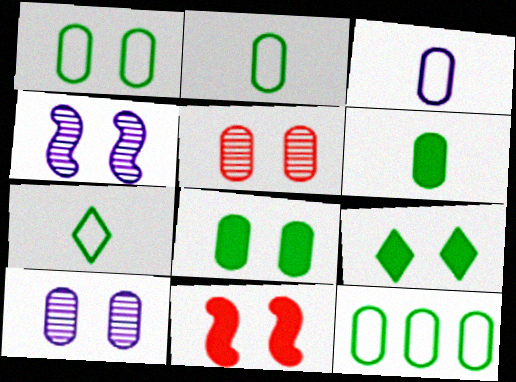[[1, 2, 12]]